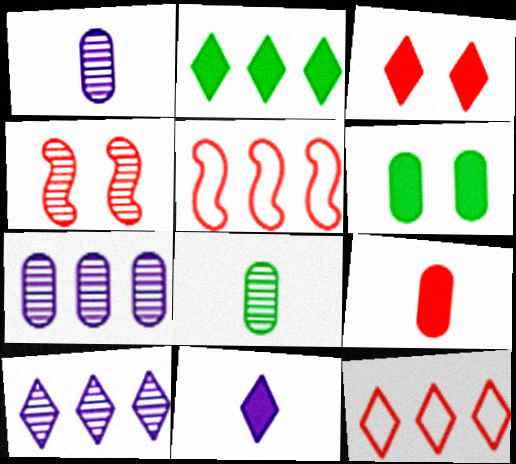[[2, 3, 11], 
[2, 5, 7], 
[2, 10, 12], 
[4, 8, 10], 
[4, 9, 12]]